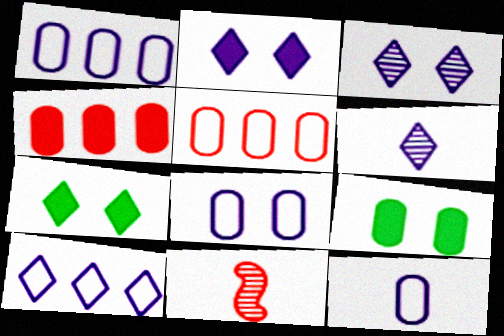[[1, 7, 11], 
[1, 8, 12], 
[2, 6, 10], 
[9, 10, 11]]